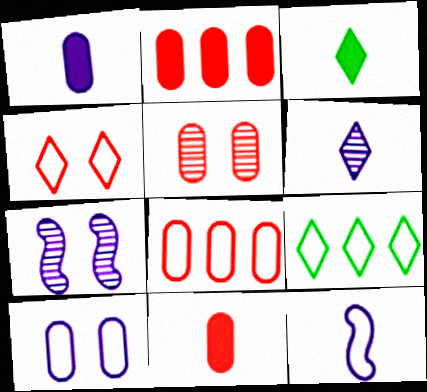[[1, 6, 12], 
[3, 7, 8], 
[5, 8, 11], 
[7, 9, 11]]